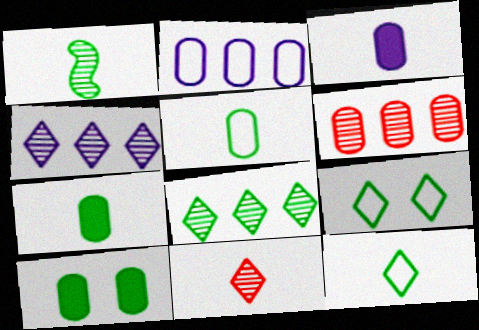[[1, 7, 12]]